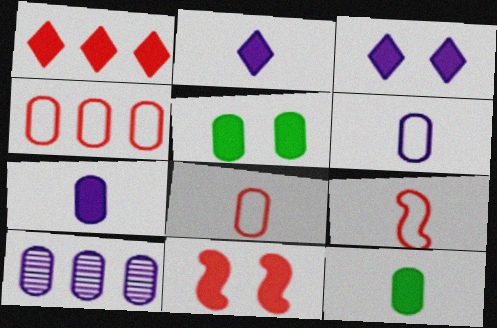[[3, 5, 11], 
[5, 8, 10]]